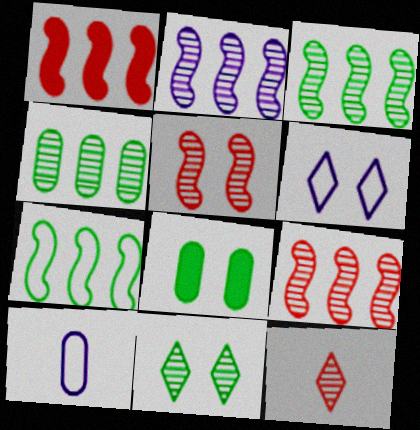[[1, 2, 7], 
[1, 10, 11], 
[2, 3, 9], 
[5, 6, 8]]